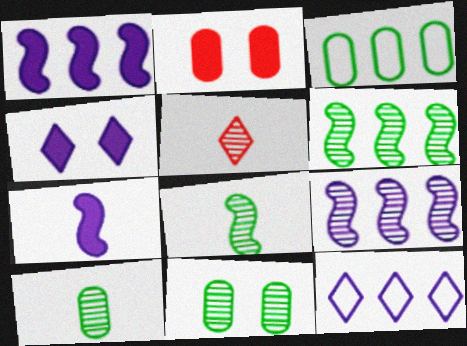[[2, 8, 12], 
[5, 9, 11]]